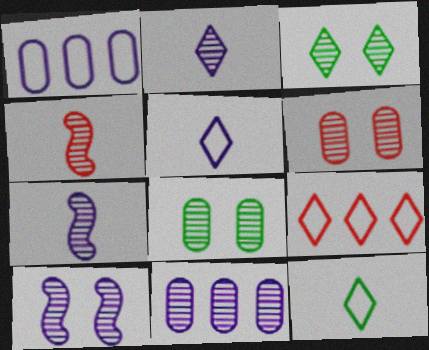[[2, 10, 11], 
[3, 4, 11], 
[3, 6, 10]]